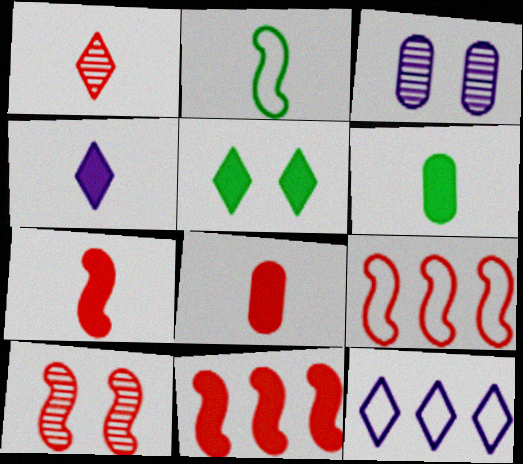[[1, 5, 12], 
[4, 6, 7], 
[6, 10, 12], 
[7, 9, 10]]